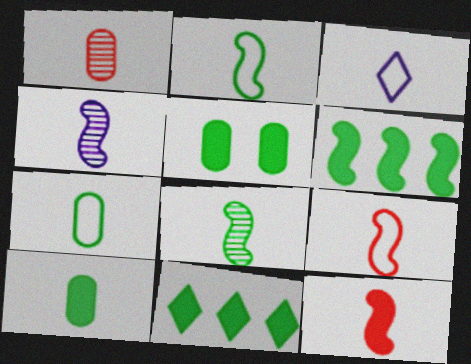[[2, 4, 12], 
[3, 7, 9]]